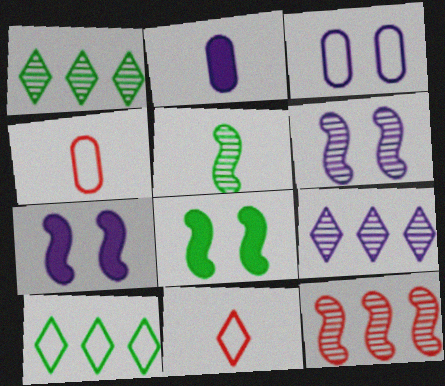[[1, 4, 7], 
[2, 5, 11], 
[4, 8, 9], 
[5, 6, 12]]